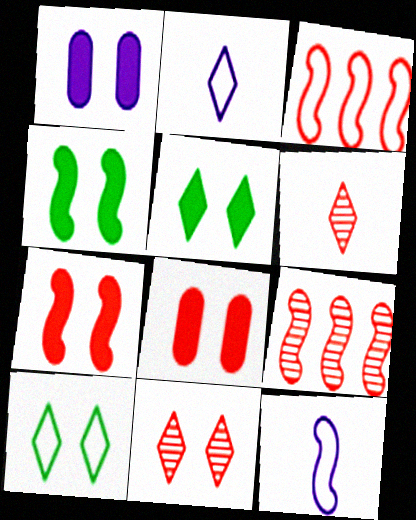[[1, 5, 7], 
[3, 6, 8], 
[4, 9, 12]]